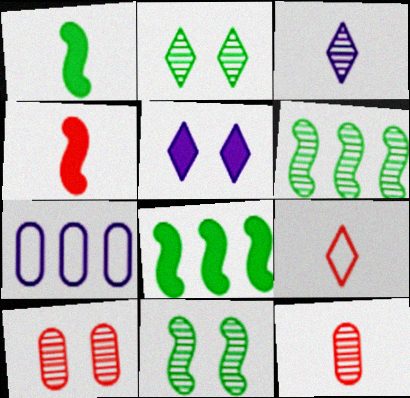[[2, 4, 7], 
[3, 6, 10], 
[4, 9, 12]]